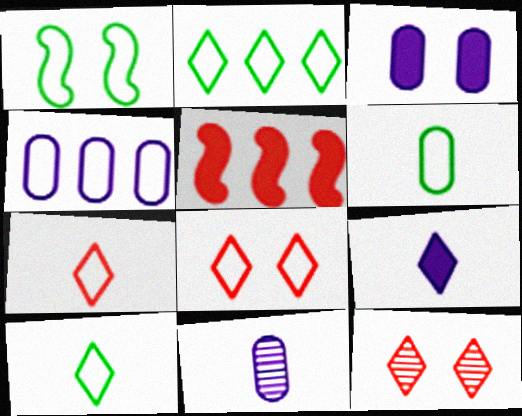[[1, 2, 6], 
[1, 3, 12], 
[1, 4, 7], 
[2, 9, 12], 
[3, 4, 11]]